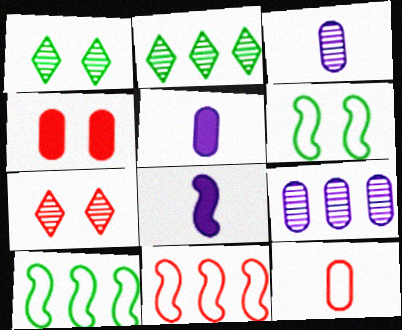[[1, 5, 11], 
[5, 7, 10]]